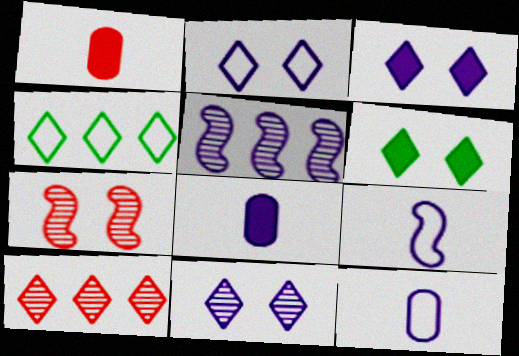[[2, 3, 11], 
[2, 5, 8], 
[3, 5, 12], 
[4, 7, 8]]